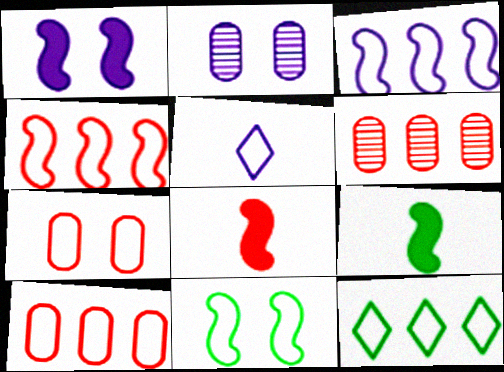[[2, 8, 12], 
[3, 10, 12], 
[5, 10, 11]]